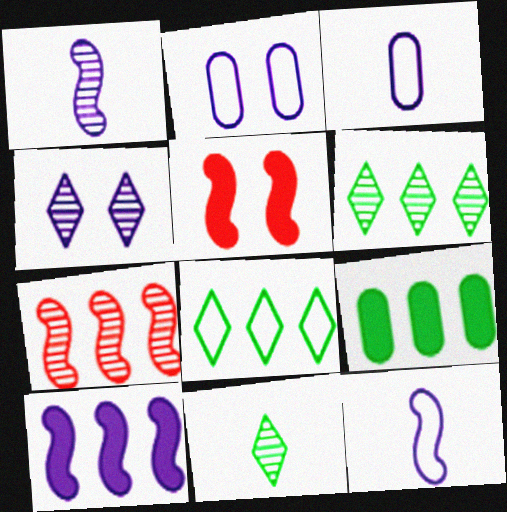[[3, 4, 10], 
[3, 5, 6]]